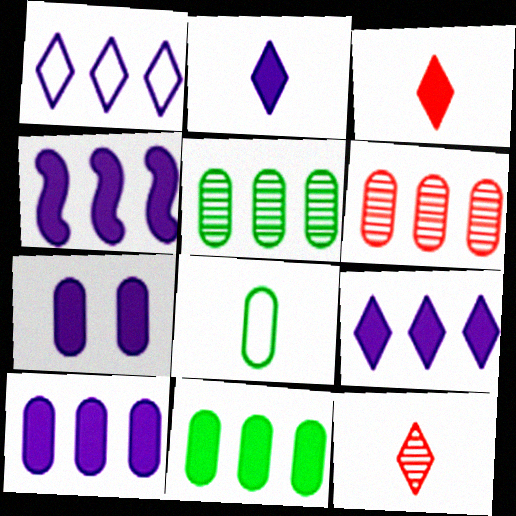[[2, 4, 7], 
[4, 9, 10], 
[6, 7, 8]]